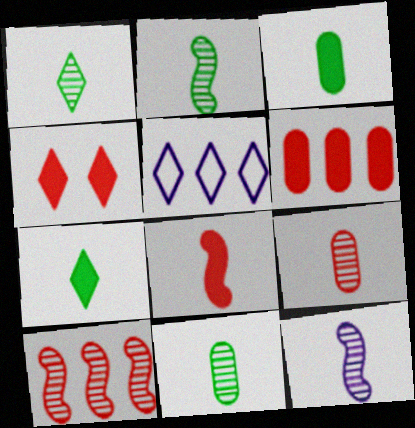[[1, 2, 11], 
[1, 4, 5], 
[1, 9, 12], 
[4, 6, 8]]